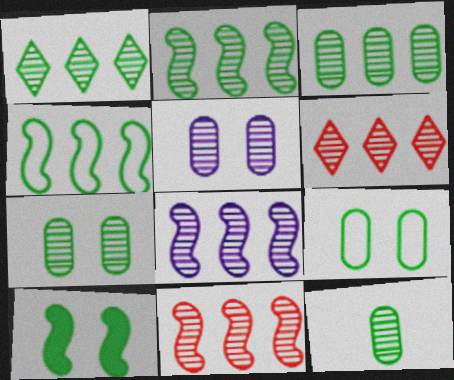[[1, 2, 3], 
[2, 8, 11], 
[3, 6, 8], 
[3, 7, 12]]